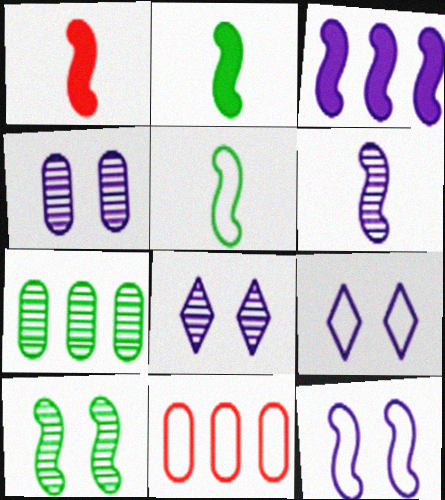[[1, 5, 6], 
[1, 7, 9], 
[2, 8, 11], 
[3, 6, 12], 
[5, 9, 11]]